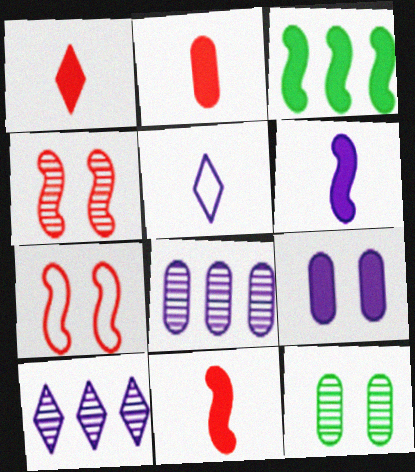[[1, 2, 11], 
[1, 3, 9]]